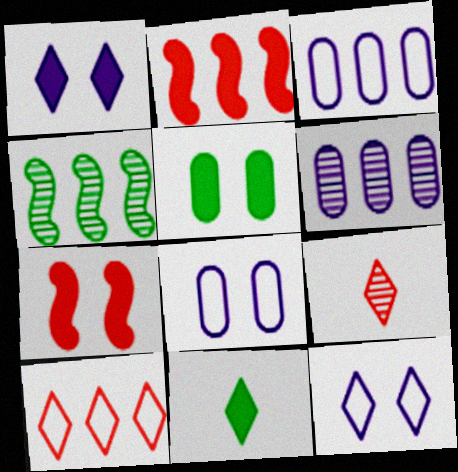[[1, 5, 7]]